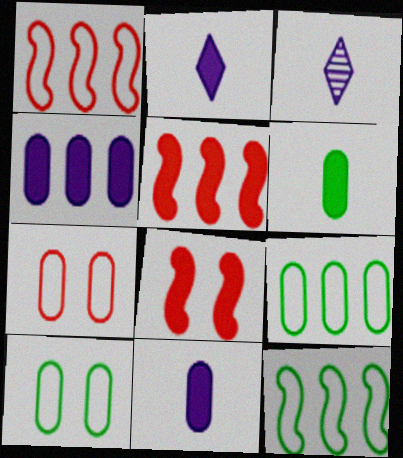[[3, 5, 10], 
[3, 8, 9]]